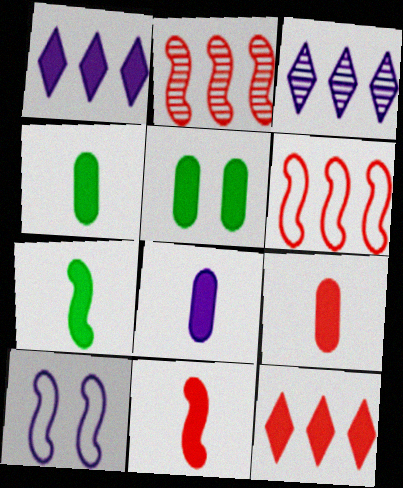[[1, 5, 11], 
[2, 7, 10], 
[3, 8, 10], 
[4, 8, 9]]